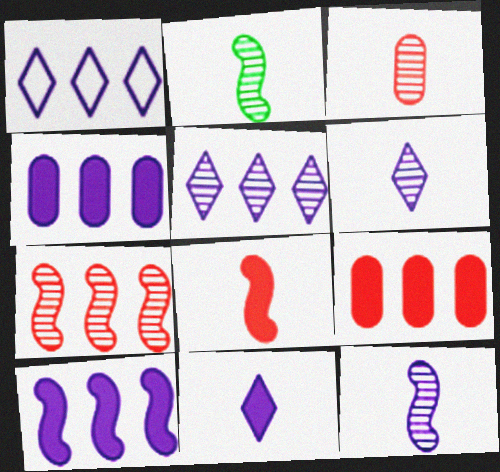[[2, 3, 6]]